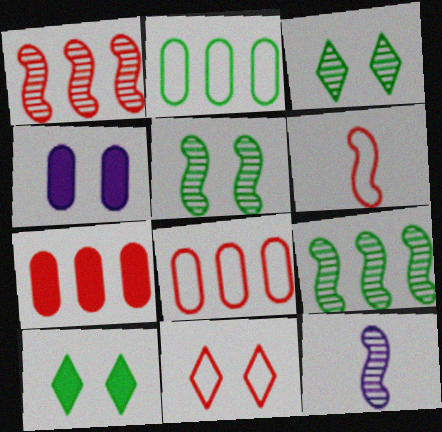[[1, 5, 12], 
[4, 5, 11], 
[6, 8, 11], 
[8, 10, 12]]